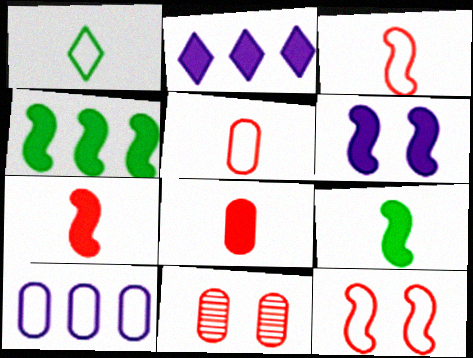[[1, 10, 12], 
[4, 6, 7]]